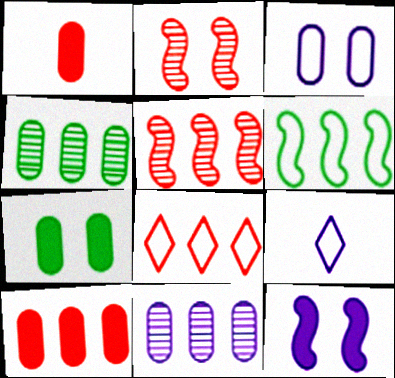[[1, 2, 8], 
[1, 3, 4], 
[5, 7, 9], 
[5, 8, 10], 
[9, 11, 12]]